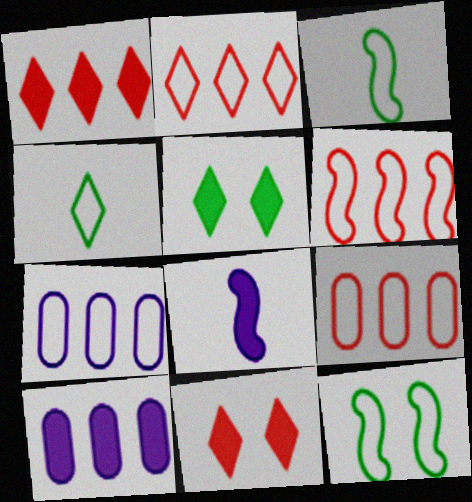[[2, 6, 9]]